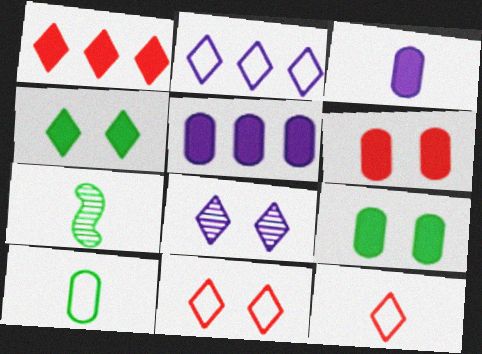[[2, 6, 7], 
[3, 7, 12], 
[4, 8, 11], 
[5, 7, 11]]